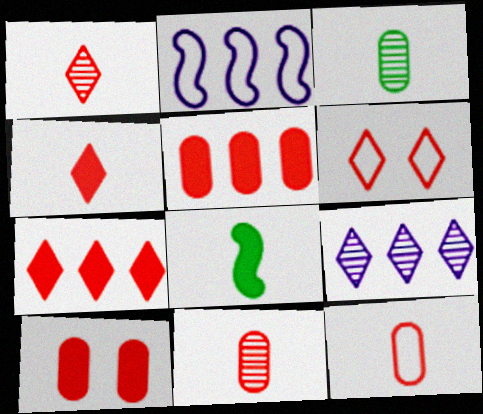[[1, 6, 7]]